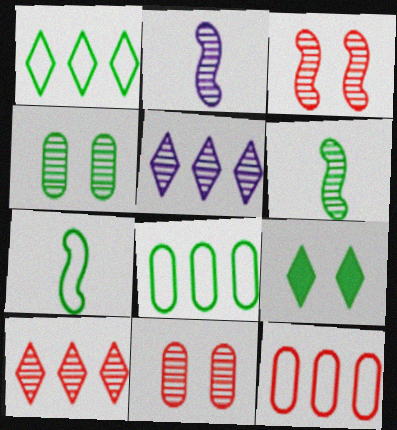[[2, 4, 10], 
[2, 9, 12], 
[5, 6, 11], 
[6, 8, 9]]